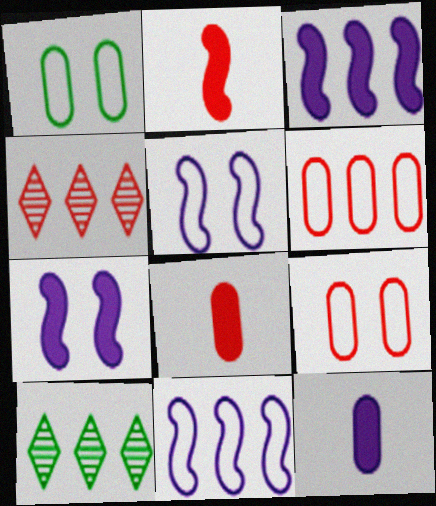[[2, 4, 9], 
[3, 6, 10], 
[5, 8, 10]]